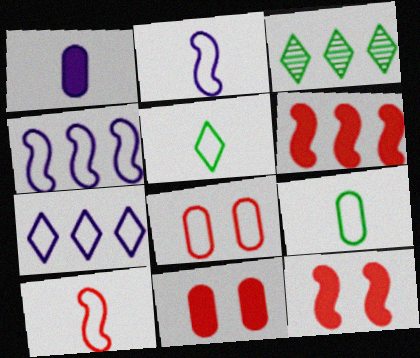[[2, 3, 11], 
[4, 5, 8]]